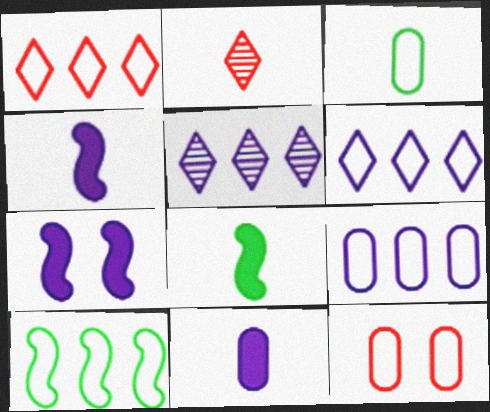[[1, 9, 10], 
[2, 3, 4], 
[3, 9, 12], 
[5, 8, 12]]